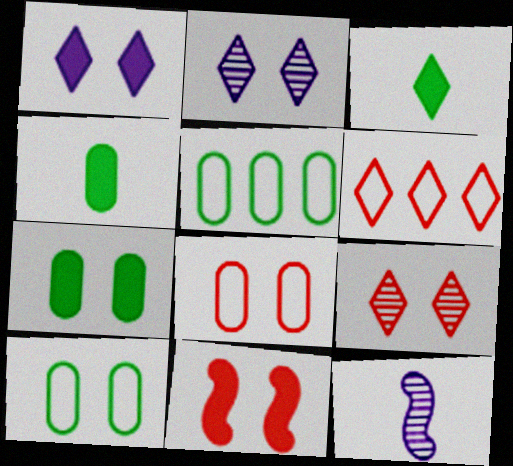[[1, 7, 11], 
[2, 3, 6], 
[2, 10, 11], 
[6, 7, 12], 
[8, 9, 11]]